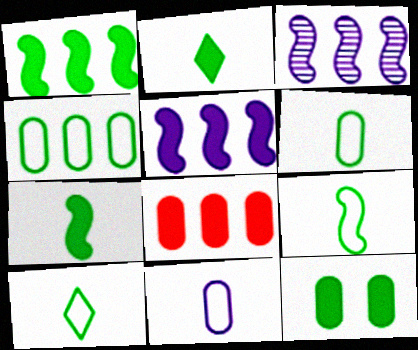[[1, 2, 12], 
[6, 9, 10]]